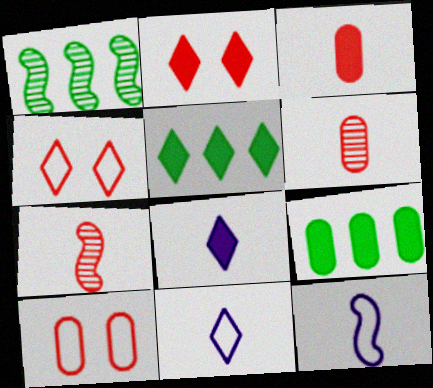[[1, 8, 10], 
[2, 5, 8]]